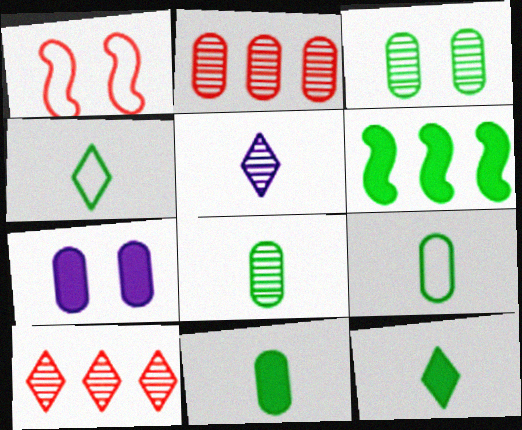[[2, 7, 9], 
[3, 4, 6], 
[8, 9, 11]]